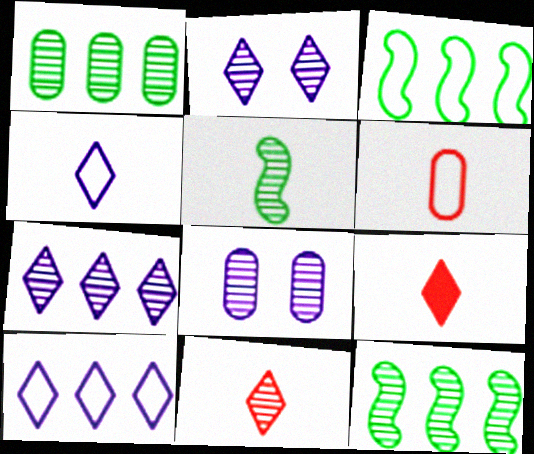[[3, 8, 9], 
[8, 11, 12]]